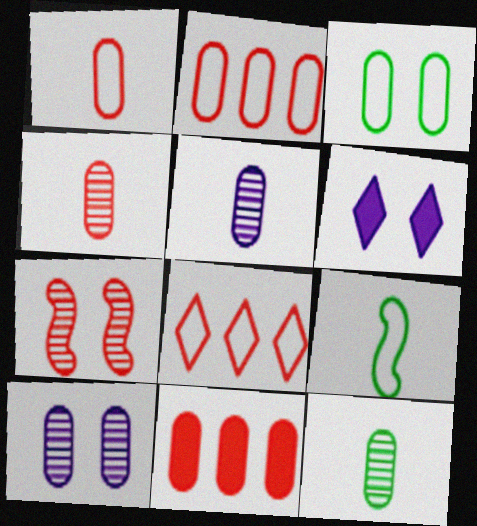[[3, 5, 11], 
[3, 6, 7], 
[4, 5, 12]]